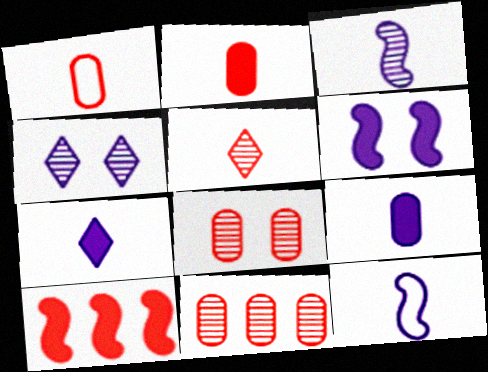[]